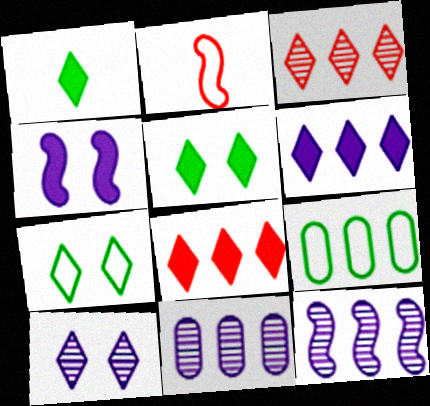[[2, 5, 11], 
[8, 9, 12]]